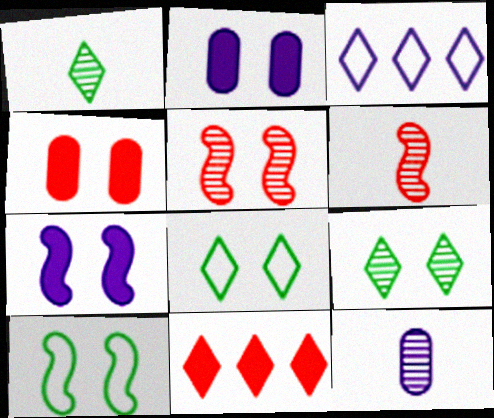[[1, 6, 12], 
[2, 5, 8], 
[3, 7, 12], 
[5, 7, 10], 
[10, 11, 12]]